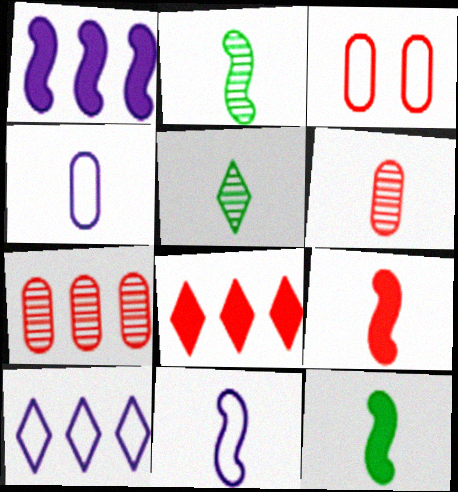[[1, 3, 5], 
[2, 9, 11], 
[4, 5, 9]]